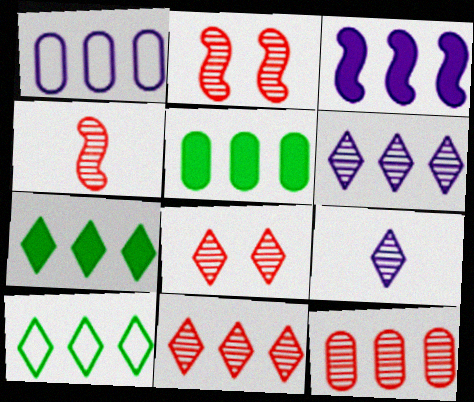[[1, 3, 6], 
[1, 5, 12], 
[3, 10, 12], 
[4, 8, 12]]